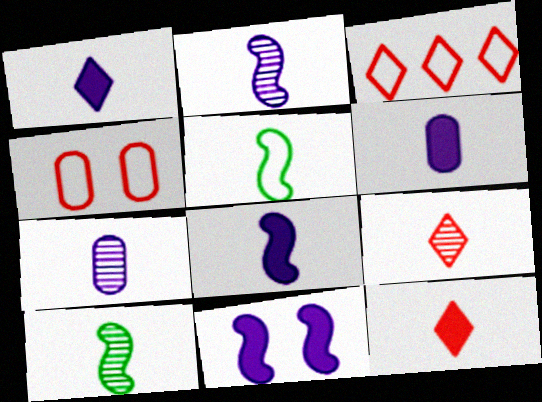[[1, 6, 8], 
[5, 6, 9], 
[5, 7, 12], 
[7, 9, 10]]